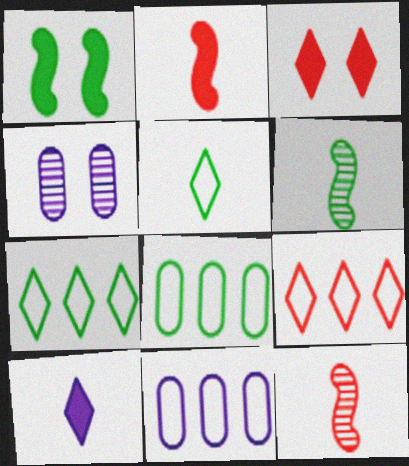[[2, 4, 7], 
[3, 6, 11]]